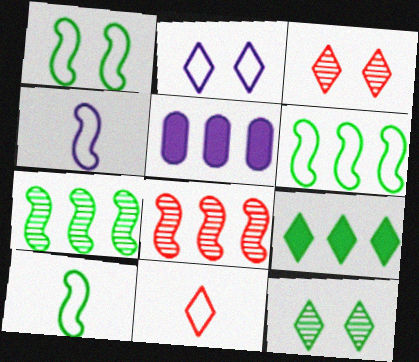[[1, 6, 10], 
[3, 5, 10]]